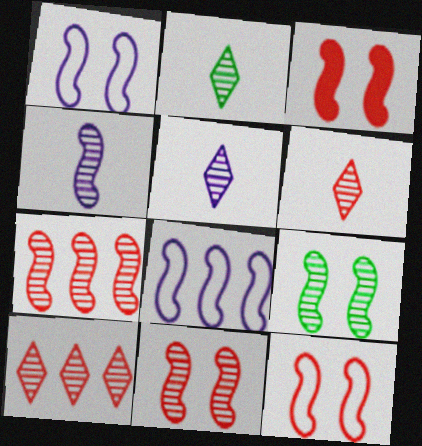[[1, 3, 9], 
[2, 5, 6], 
[3, 11, 12], 
[4, 7, 9]]